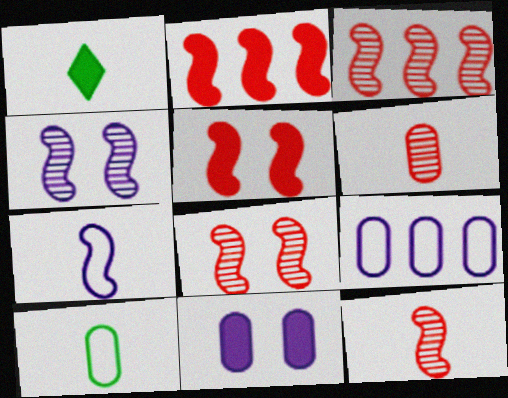[[1, 2, 11], 
[1, 6, 7], 
[1, 8, 9], 
[3, 8, 12]]